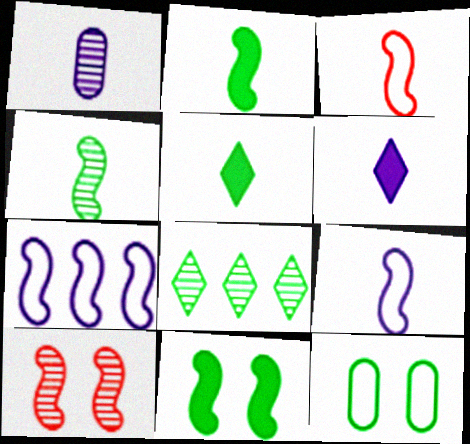[[1, 3, 5], 
[1, 6, 9], 
[1, 8, 10], 
[2, 7, 10], 
[2, 8, 12]]